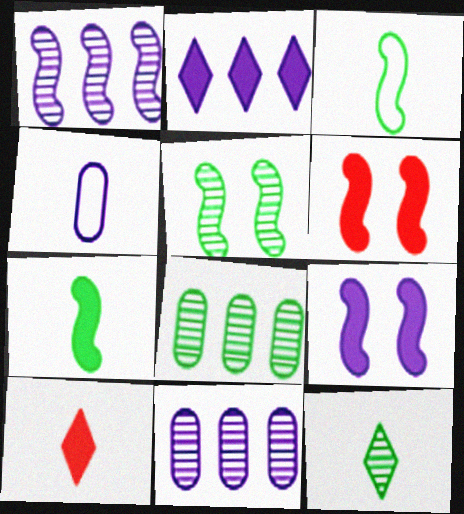[[1, 3, 6], 
[5, 8, 12]]